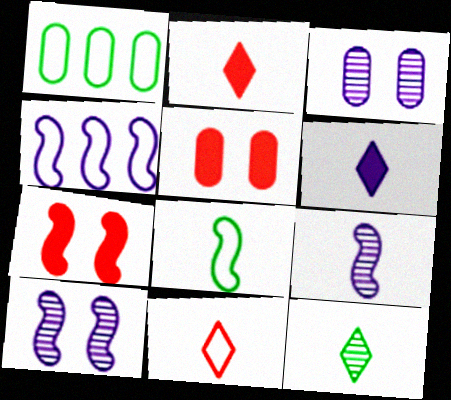[[1, 2, 10], 
[3, 4, 6], 
[4, 5, 12], 
[6, 11, 12]]